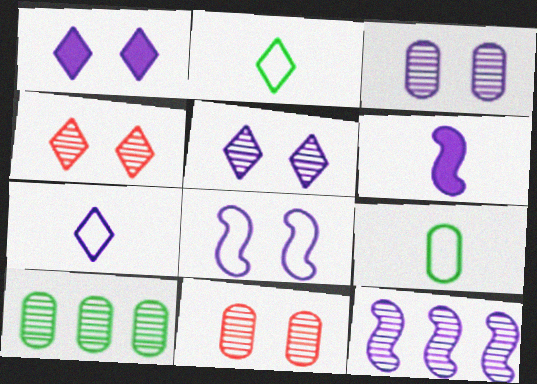[[1, 3, 8], 
[6, 8, 12]]